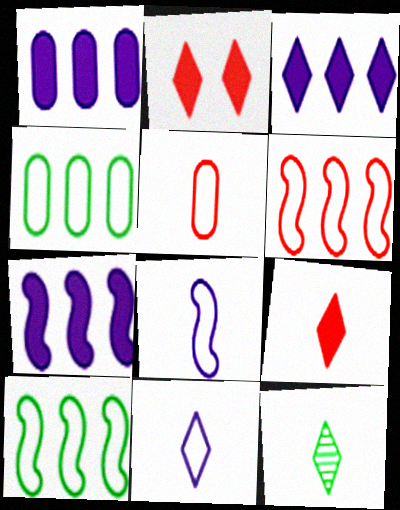[[1, 3, 7], 
[9, 11, 12]]